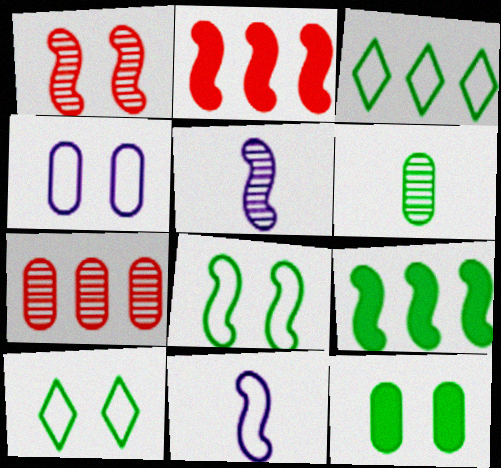[[1, 9, 11], 
[2, 5, 8], 
[6, 9, 10]]